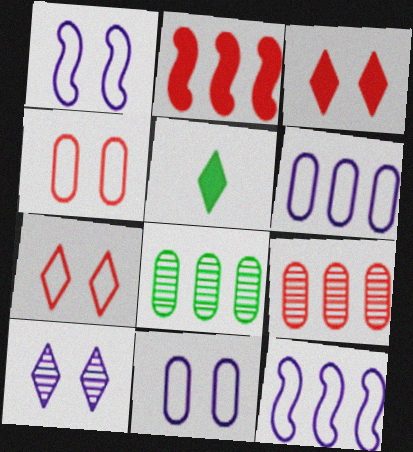[[1, 5, 9]]